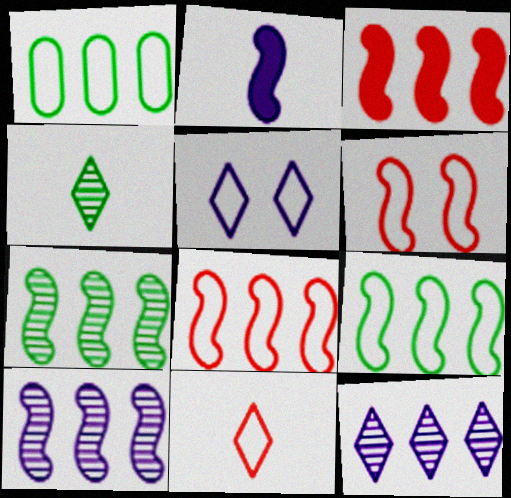[[1, 3, 12], 
[2, 6, 7], 
[3, 9, 10]]